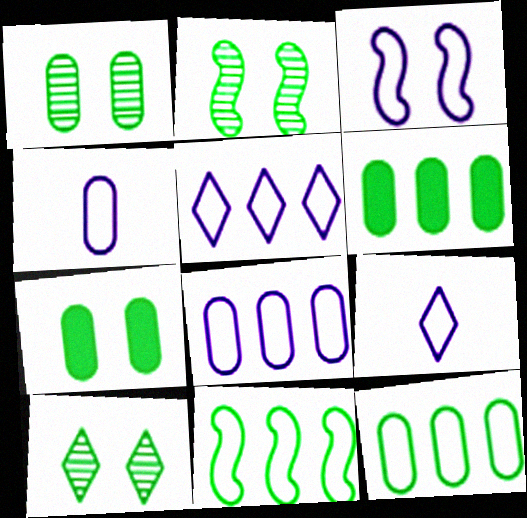[[1, 2, 10], 
[3, 4, 5], 
[3, 8, 9]]